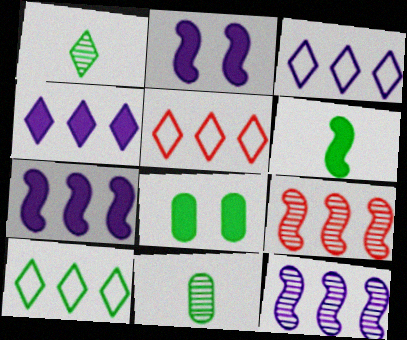[[2, 5, 11], 
[3, 5, 10]]